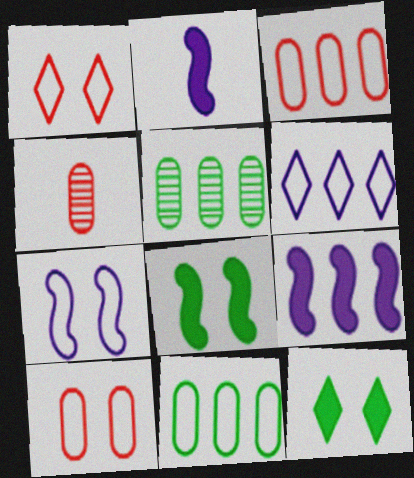[[1, 2, 5], 
[4, 6, 8]]